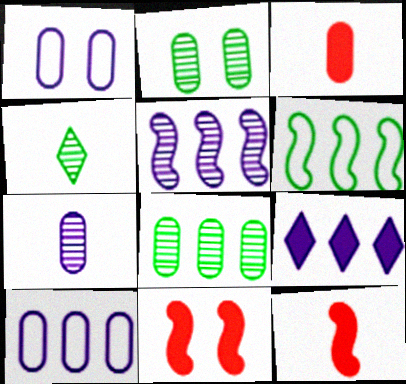[[1, 3, 8], 
[2, 3, 10], 
[4, 10, 11], 
[5, 9, 10]]